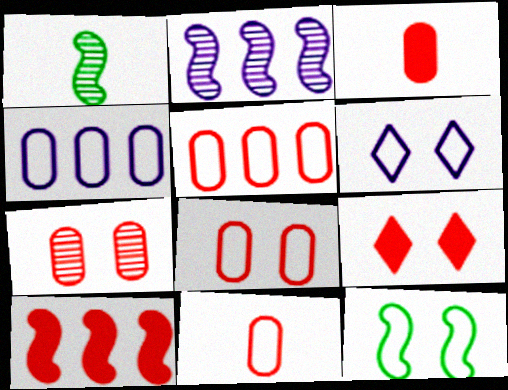[[1, 4, 9], 
[3, 5, 7], 
[3, 9, 10], 
[5, 8, 11], 
[6, 8, 12]]